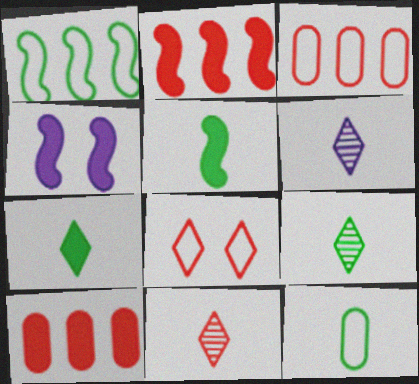[[2, 4, 5], 
[3, 4, 9], 
[4, 7, 10], 
[5, 9, 12], 
[6, 9, 11]]